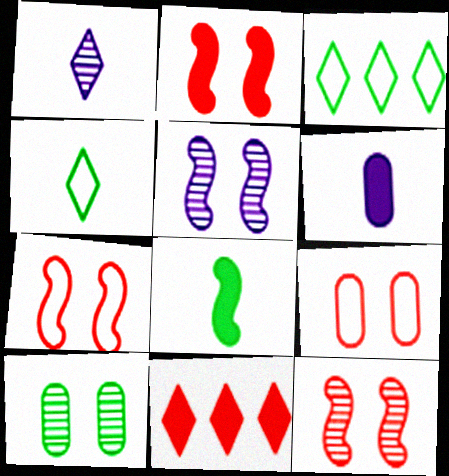[[2, 7, 12], 
[3, 6, 12], 
[3, 8, 10]]